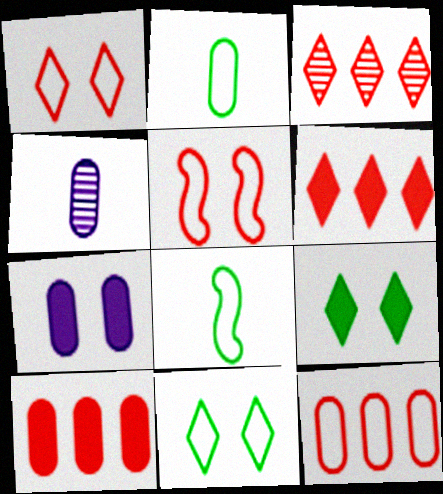[[3, 7, 8]]